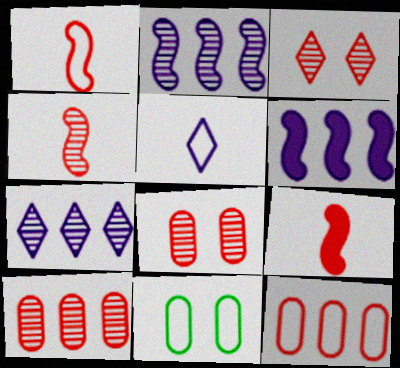[[1, 4, 9], 
[3, 4, 10], 
[3, 9, 12], 
[7, 9, 11]]